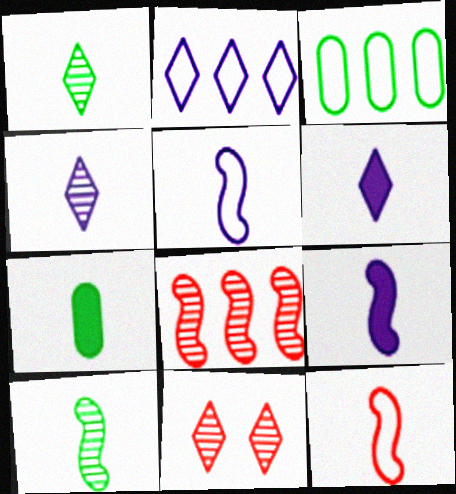[[3, 9, 11], 
[4, 7, 12], 
[9, 10, 12]]